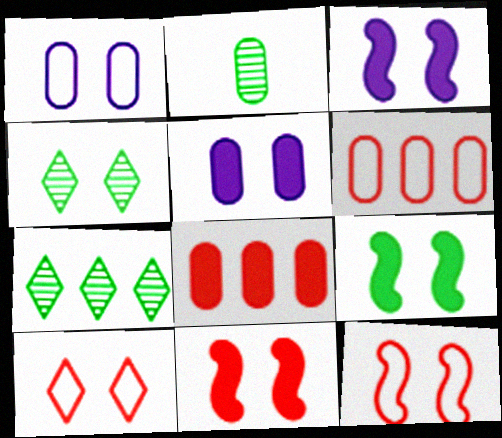[[1, 2, 8], 
[1, 4, 11], 
[2, 5, 6], 
[3, 9, 11], 
[4, 5, 12]]